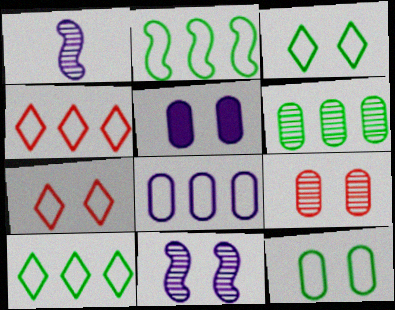[[2, 4, 8], 
[5, 9, 12]]